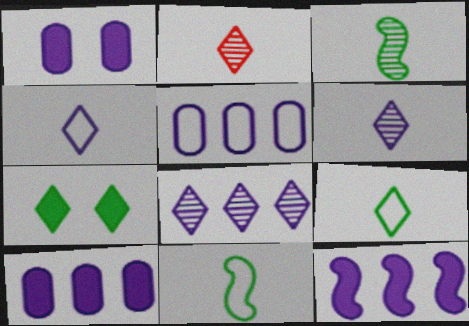[[5, 8, 12]]